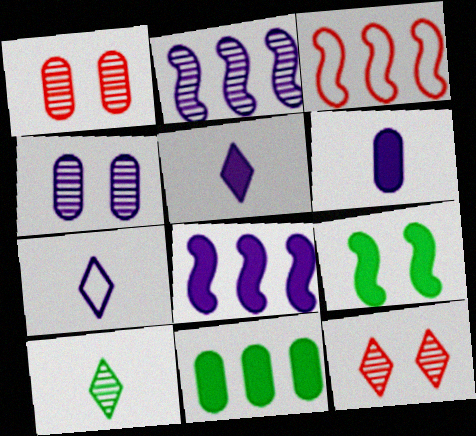[[1, 2, 10], 
[4, 7, 8]]